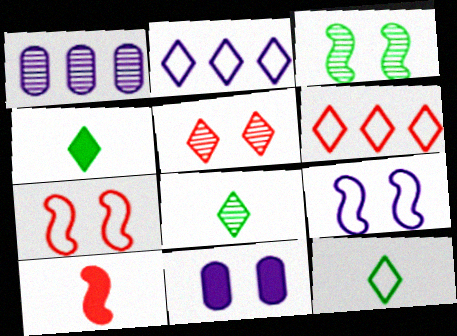[[1, 4, 7], 
[2, 4, 5], 
[4, 8, 12]]